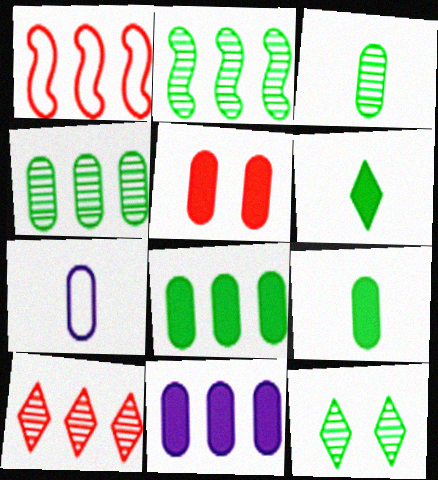[[2, 3, 12], 
[4, 5, 7], 
[5, 9, 11]]